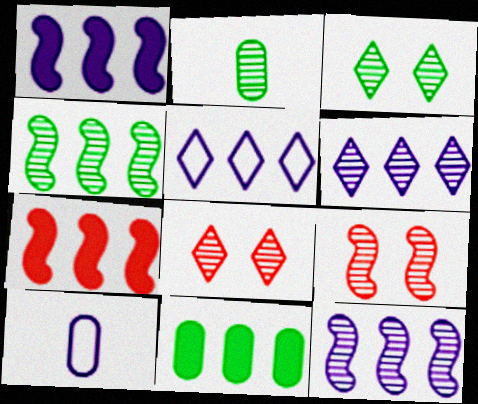[[2, 3, 4], 
[2, 6, 9], 
[2, 8, 12], 
[3, 7, 10]]